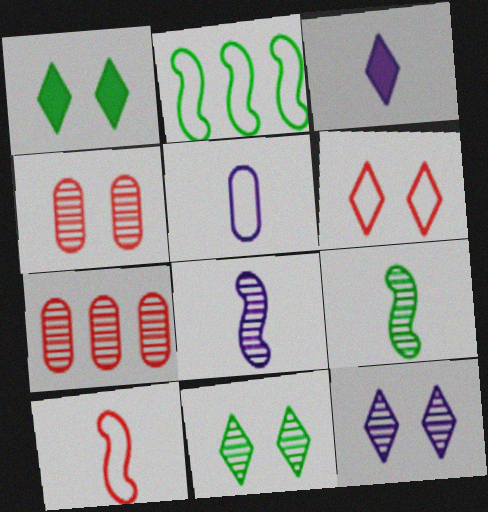[[1, 6, 12], 
[2, 3, 4], 
[2, 5, 6], 
[3, 5, 8], 
[7, 8, 11], 
[7, 9, 12]]